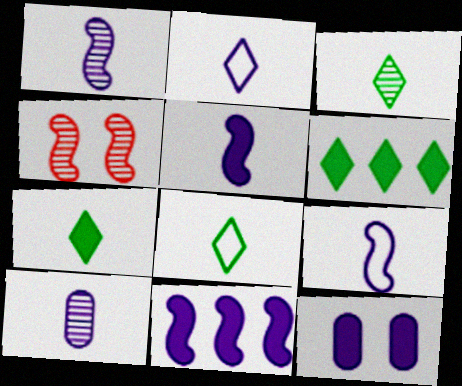[[1, 5, 9], 
[2, 5, 10], 
[3, 7, 8]]